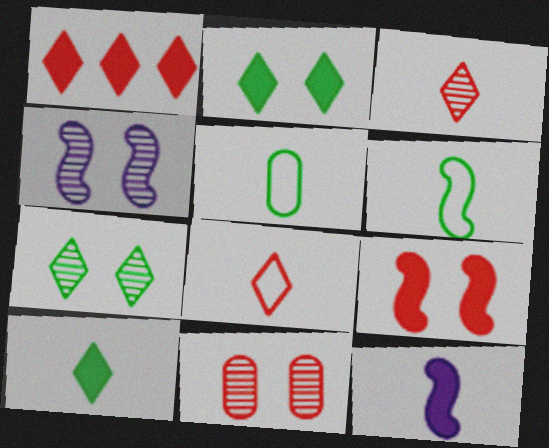[[1, 4, 5], 
[3, 5, 12], 
[4, 7, 11]]